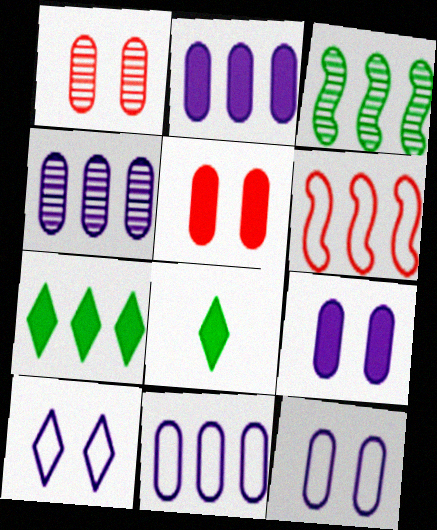[[2, 4, 11], 
[4, 6, 7]]